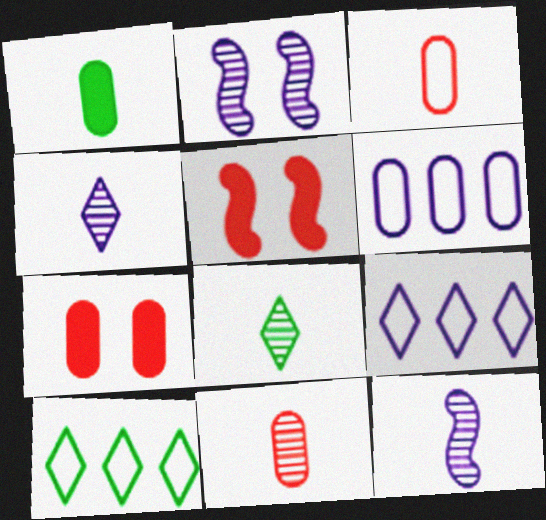[[5, 6, 8], 
[7, 10, 12], 
[8, 11, 12]]